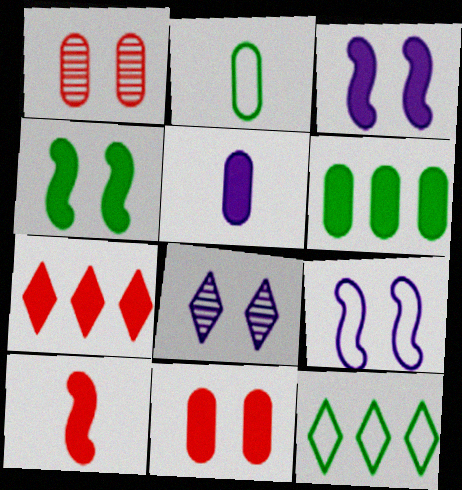[[4, 5, 7], 
[5, 6, 11], 
[7, 10, 11]]